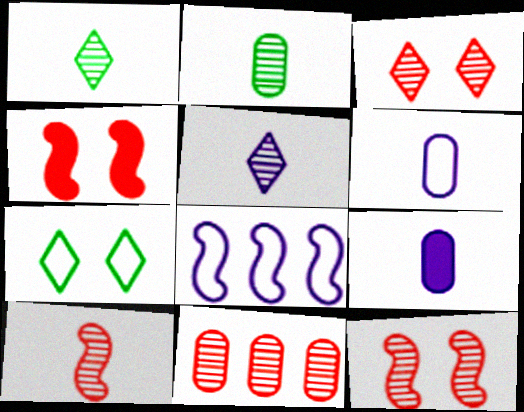[[2, 5, 10], 
[3, 10, 11]]